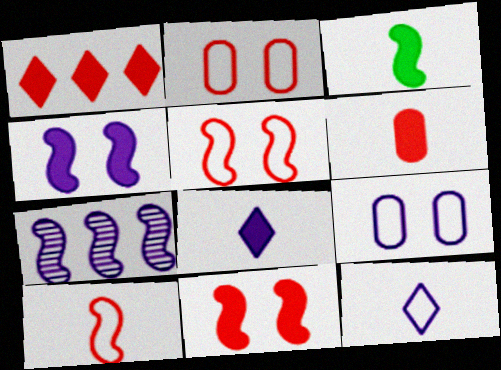[[1, 6, 11], 
[3, 5, 7], 
[3, 6, 8], 
[7, 8, 9]]